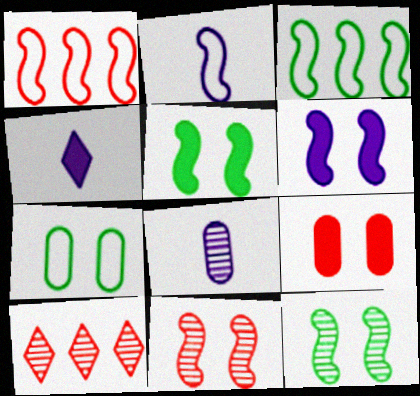[[2, 4, 8], 
[8, 10, 12]]